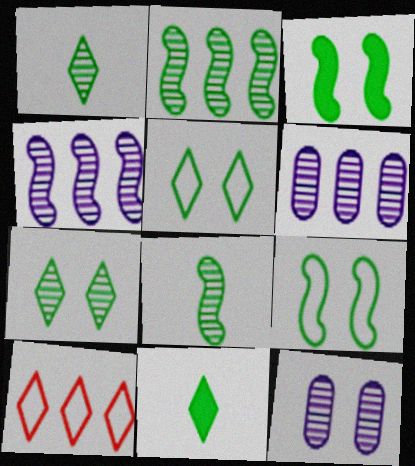[]